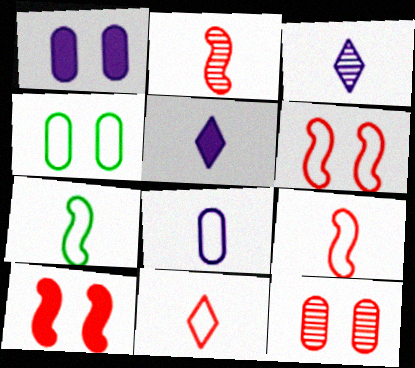[[1, 4, 12], 
[7, 8, 11]]